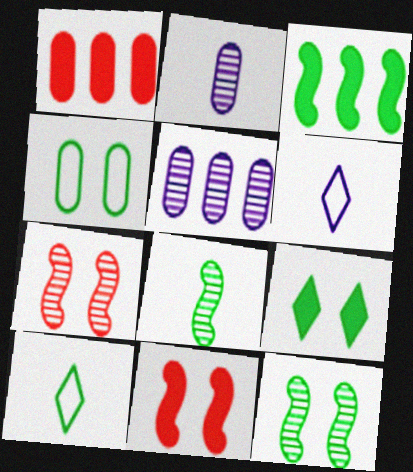[[1, 2, 4], 
[1, 6, 12], 
[4, 9, 12], 
[5, 10, 11]]